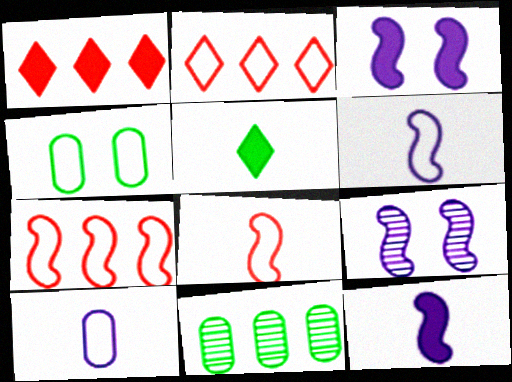[[2, 4, 6]]